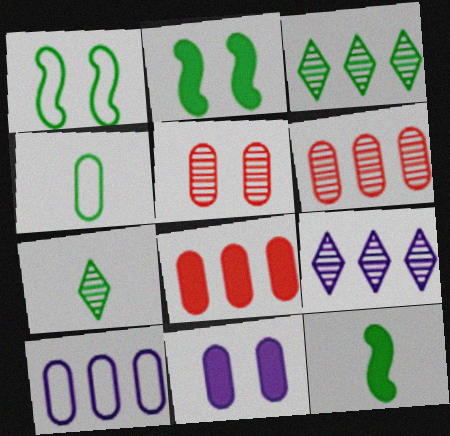[[2, 3, 4], 
[4, 6, 11], 
[4, 7, 12]]